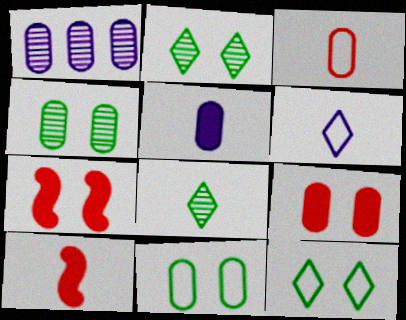[[1, 10, 12]]